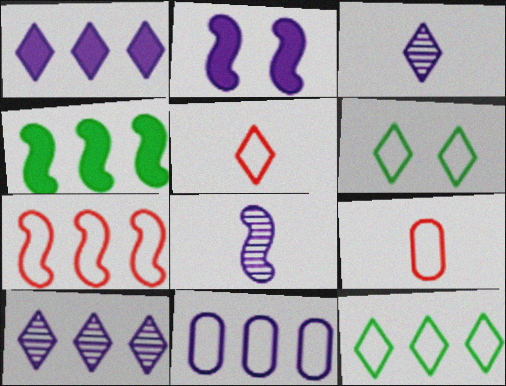[[2, 3, 11], 
[7, 11, 12]]